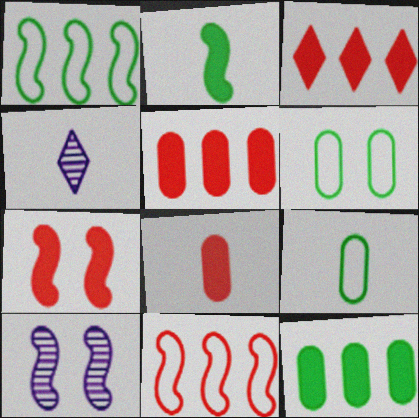[[2, 10, 11], 
[3, 7, 8], 
[3, 9, 10]]